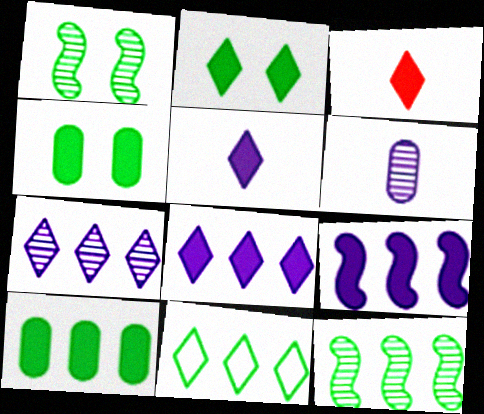[[2, 3, 8], 
[3, 4, 9], 
[10, 11, 12]]